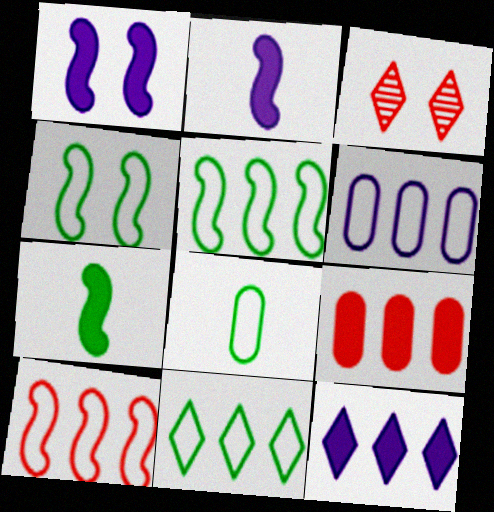[[3, 6, 7], 
[4, 8, 11], 
[6, 10, 11]]